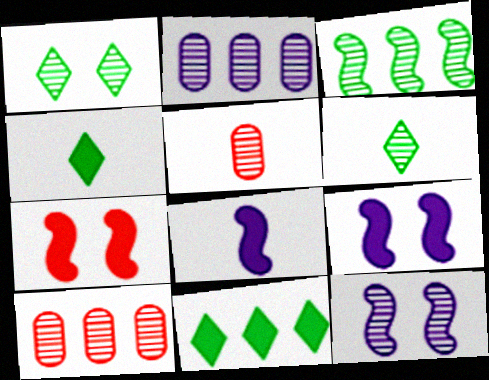[[6, 10, 12]]